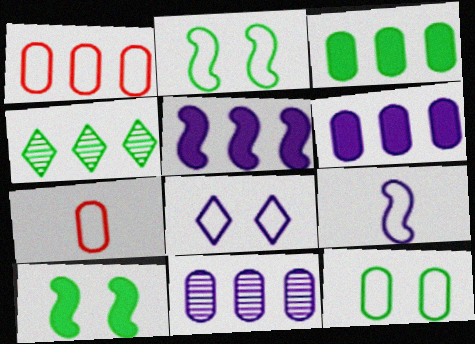[[1, 3, 11], 
[1, 4, 5]]